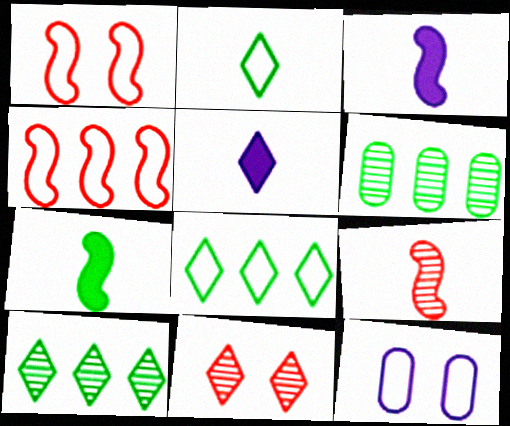[[1, 5, 6], 
[2, 4, 12], 
[5, 8, 11]]